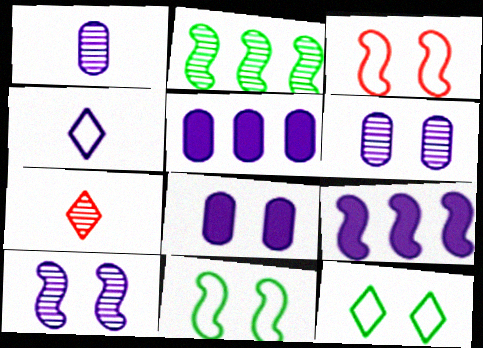[[2, 6, 7], 
[4, 5, 10], 
[4, 6, 9], 
[5, 7, 11]]